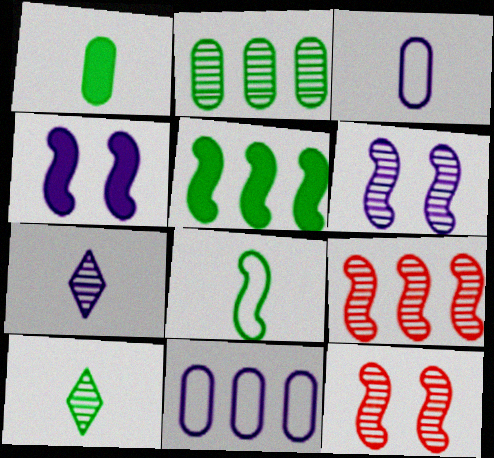[[1, 8, 10], 
[2, 7, 12], 
[4, 7, 11], 
[4, 8, 9]]